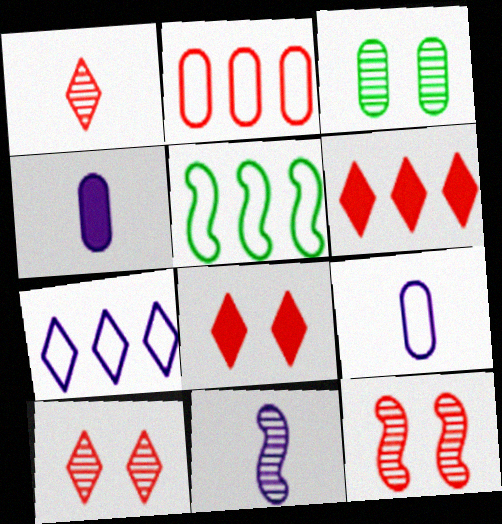[[2, 3, 4], 
[2, 5, 7], 
[4, 5, 10]]